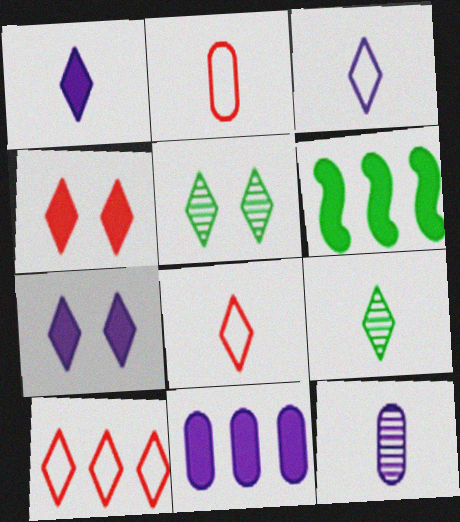[[1, 5, 10], 
[1, 8, 9], 
[7, 9, 10]]